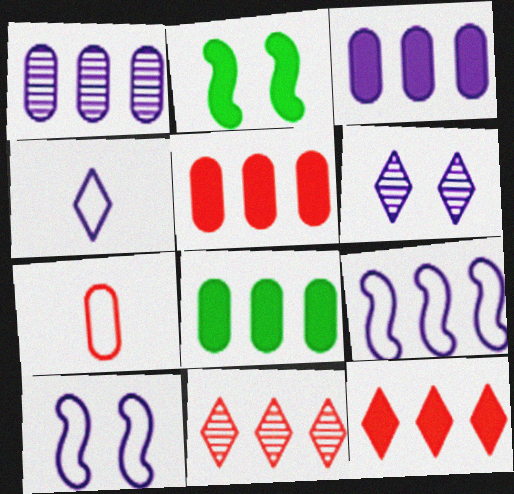[[3, 5, 8], 
[8, 9, 11]]